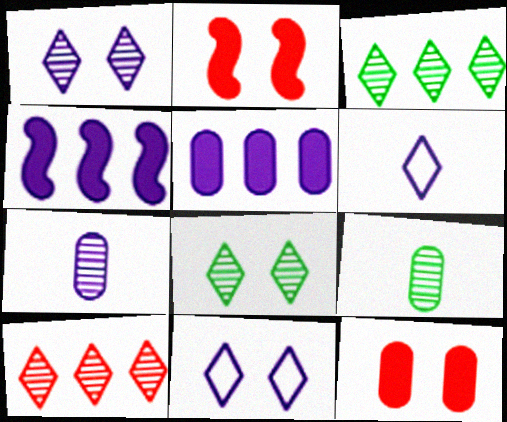[[4, 7, 11]]